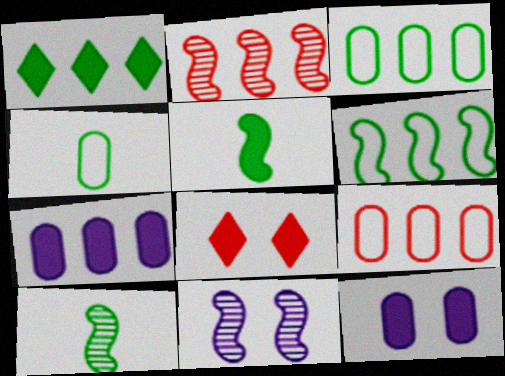[[2, 10, 11], 
[5, 7, 8]]